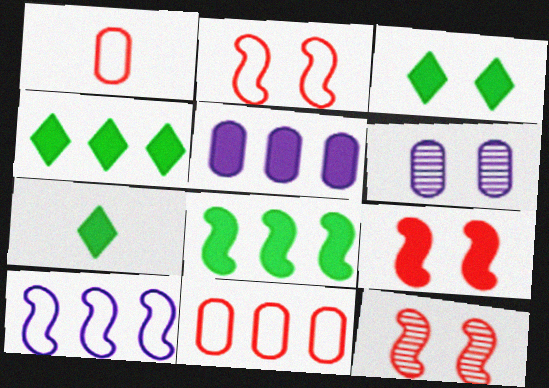[[2, 3, 6], 
[2, 9, 12], 
[3, 4, 7], 
[5, 7, 9]]